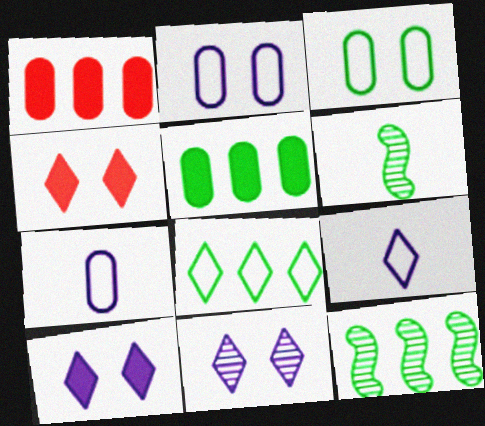[[4, 7, 12], 
[5, 8, 12]]